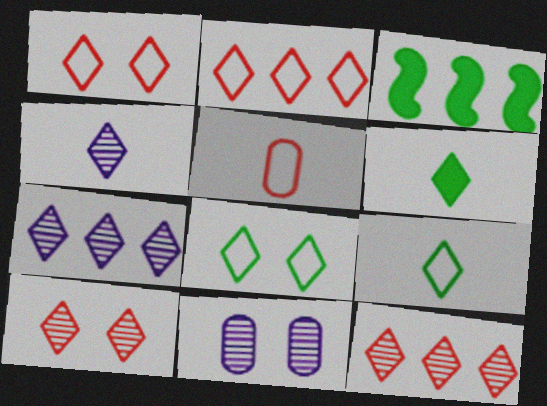[[1, 6, 7]]